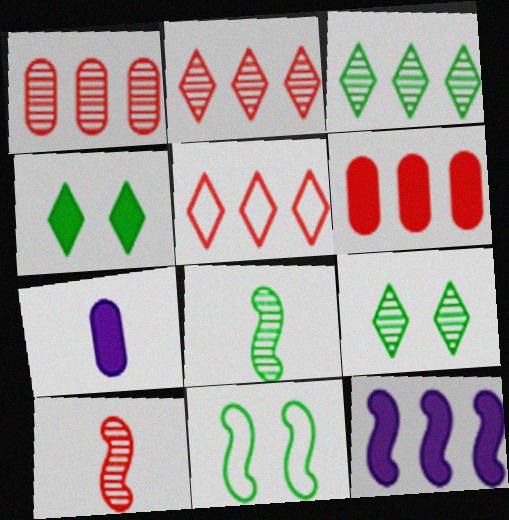[[2, 7, 11], 
[10, 11, 12]]